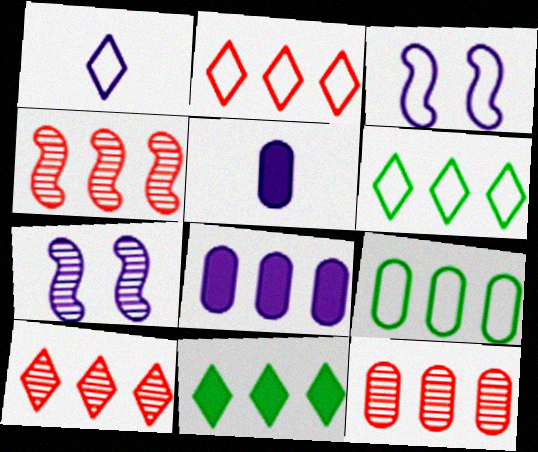[[1, 7, 8], 
[4, 6, 8], 
[4, 10, 12], 
[8, 9, 12]]